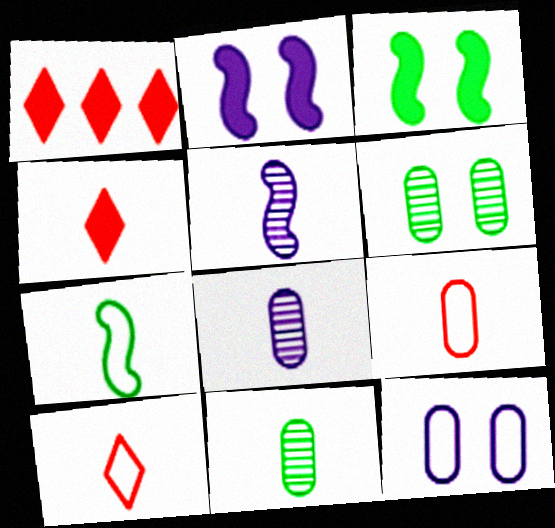[[4, 7, 8]]